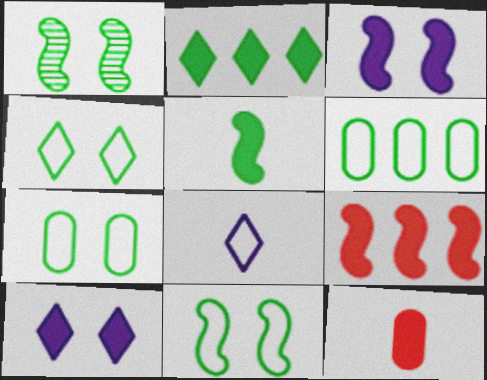[[2, 3, 12], 
[3, 5, 9], 
[4, 7, 11]]